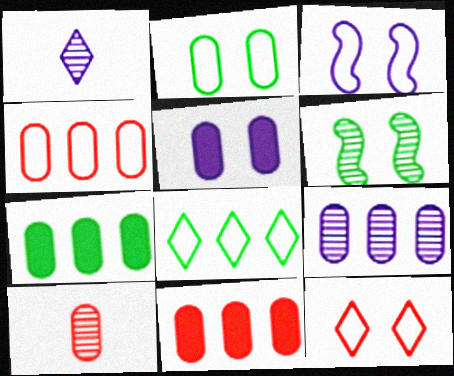[[2, 3, 12], 
[4, 7, 9], 
[5, 6, 12]]